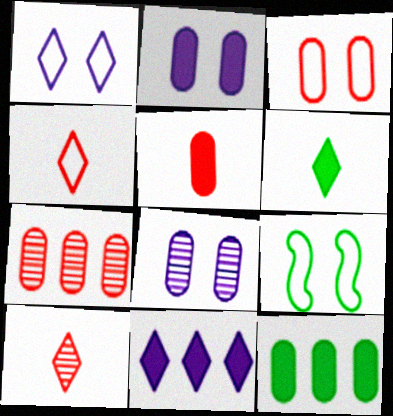[[1, 3, 9], 
[2, 5, 12], 
[3, 5, 7]]